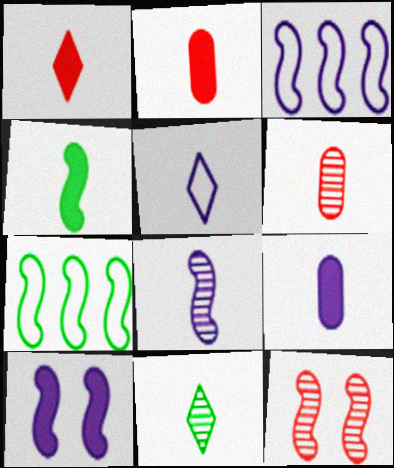[[1, 4, 9], 
[1, 5, 11], 
[3, 4, 12], 
[3, 8, 10], 
[4, 5, 6], 
[5, 8, 9], 
[6, 8, 11]]